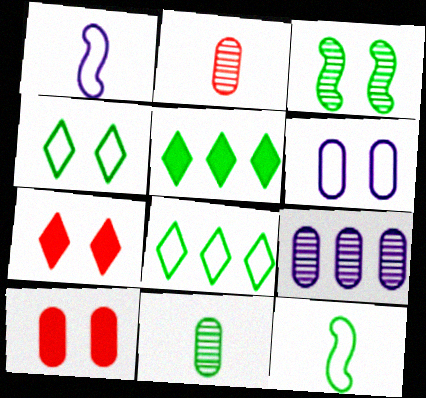[[3, 6, 7], 
[7, 9, 12]]